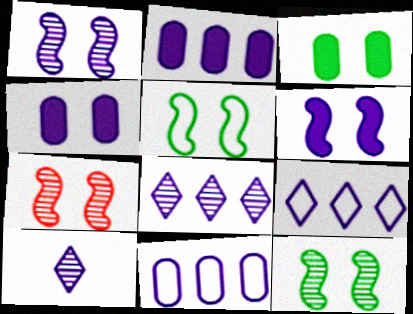[[1, 7, 12], 
[5, 6, 7], 
[6, 10, 11]]